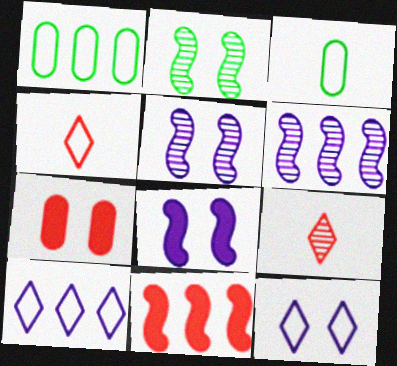[[1, 8, 9], 
[2, 7, 12]]